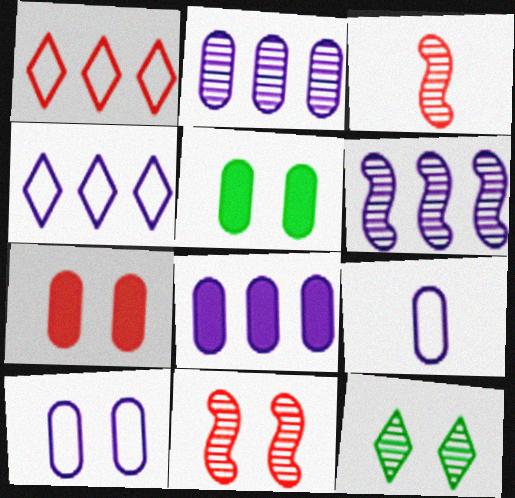[[1, 3, 7], 
[2, 3, 12], 
[3, 4, 5], 
[4, 6, 8]]